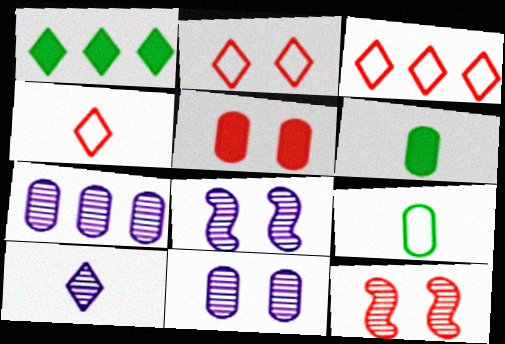[[1, 2, 10], 
[2, 3, 4], 
[2, 5, 12], 
[3, 6, 8], 
[5, 7, 9], 
[7, 8, 10]]